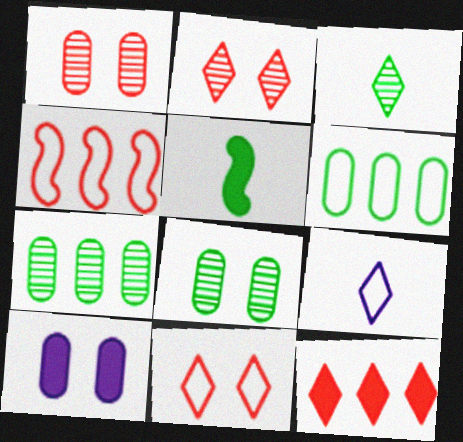[[3, 4, 10], 
[5, 10, 12]]